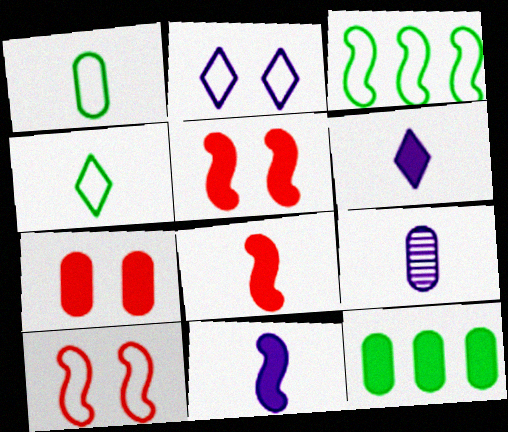[[4, 8, 9], 
[5, 6, 12]]